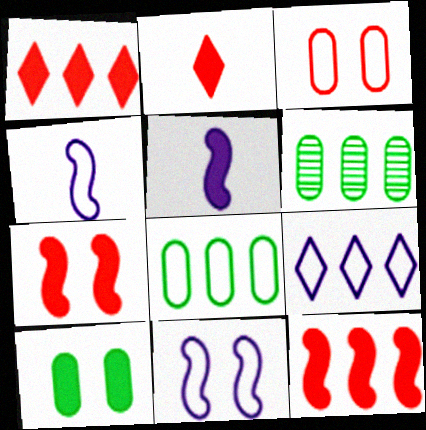[[1, 5, 10], 
[2, 6, 11], 
[6, 9, 12]]